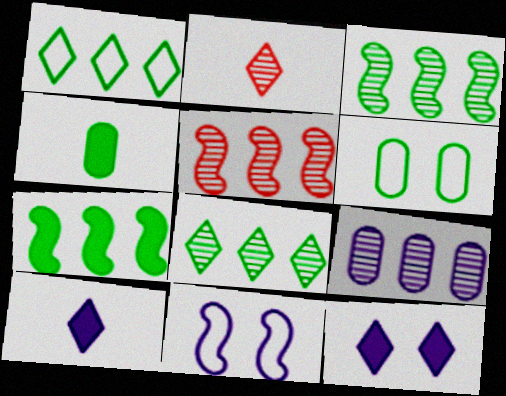[[1, 2, 12], 
[5, 6, 10], 
[5, 8, 9], 
[9, 10, 11]]